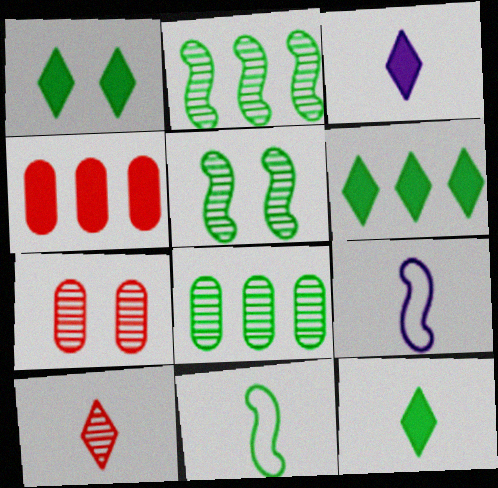[[1, 6, 12], 
[1, 8, 11], 
[6, 7, 9]]